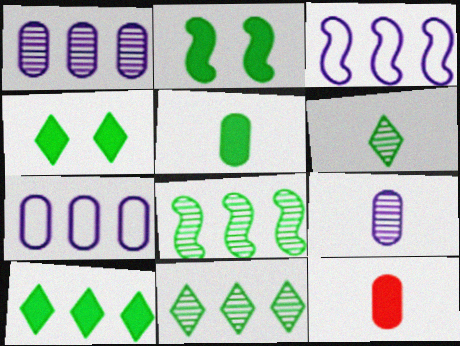[[2, 5, 10]]